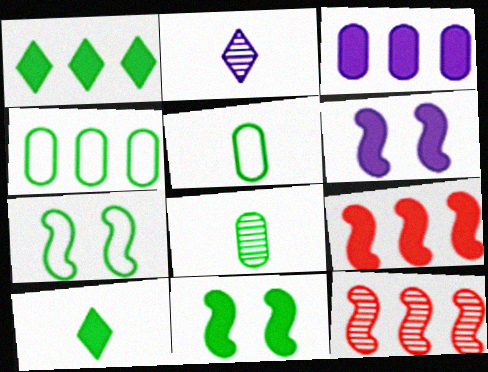[[1, 3, 9], 
[1, 7, 8]]